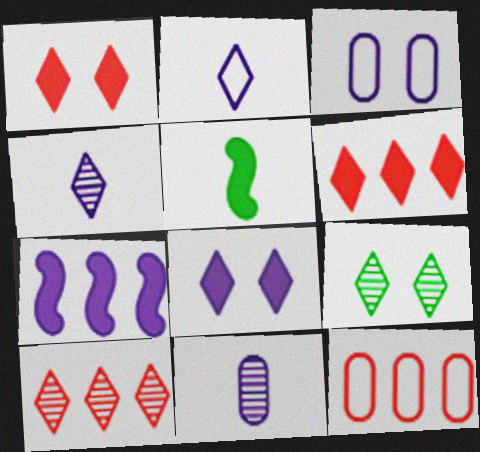[[2, 6, 9], 
[3, 4, 7], 
[3, 5, 10], 
[4, 9, 10]]